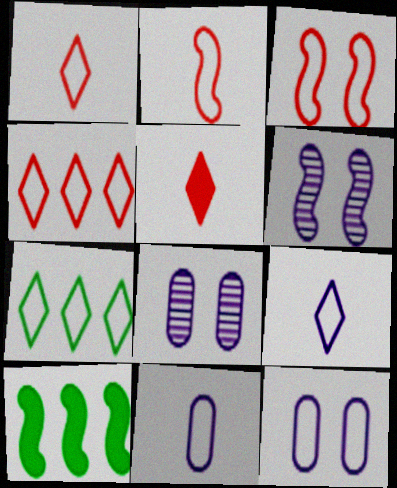[[1, 8, 10], 
[2, 6, 10], 
[2, 7, 12], 
[3, 7, 11]]